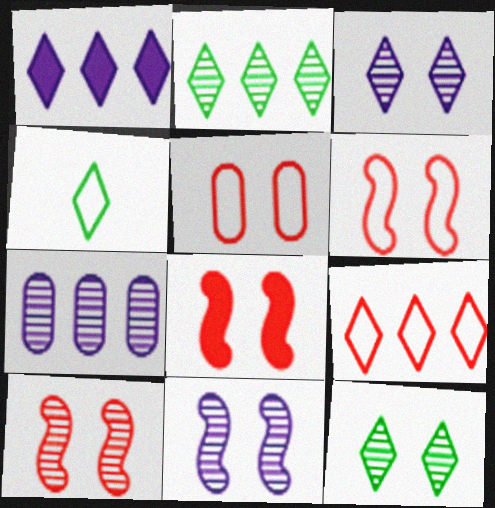[[1, 2, 9], 
[4, 7, 8], 
[6, 8, 10]]